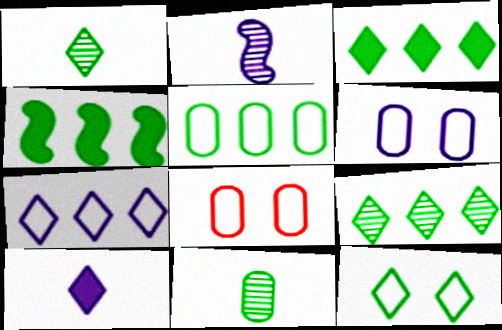[[1, 3, 12], 
[2, 3, 8], 
[4, 5, 9], 
[4, 11, 12]]